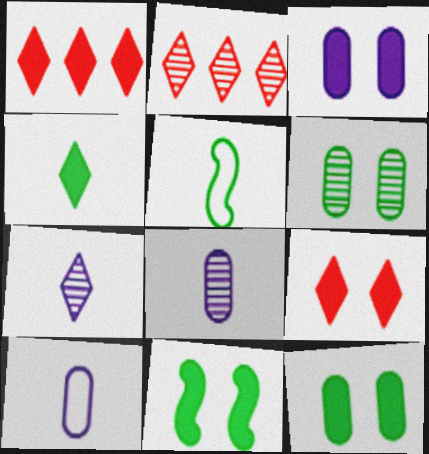[[2, 3, 5], 
[2, 10, 11], 
[3, 9, 11]]